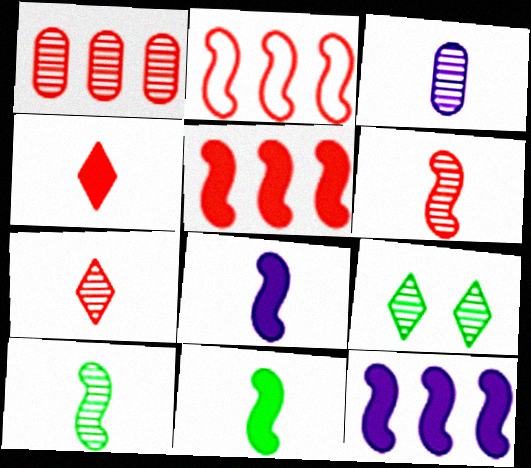[[3, 7, 10]]